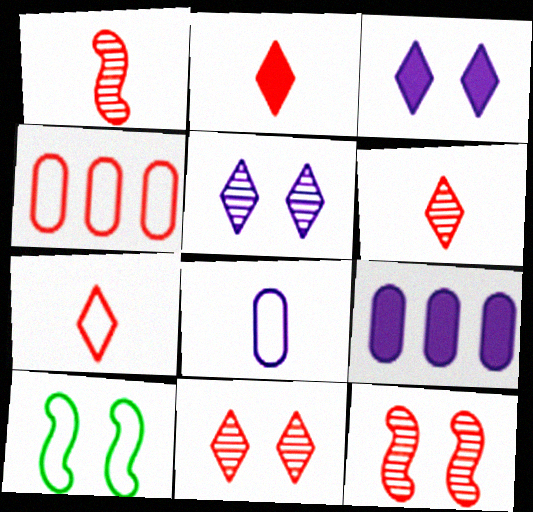[[2, 4, 12], 
[2, 6, 7], 
[6, 9, 10]]